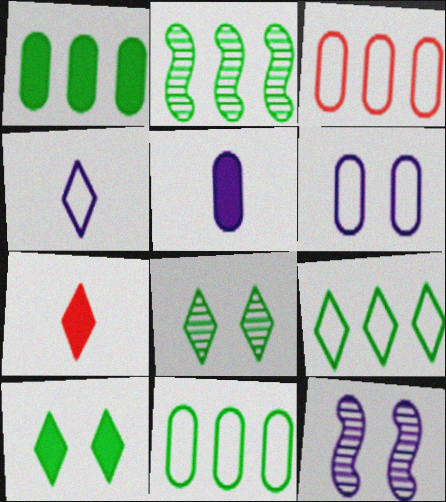[[1, 2, 9], 
[2, 6, 7], 
[7, 11, 12]]